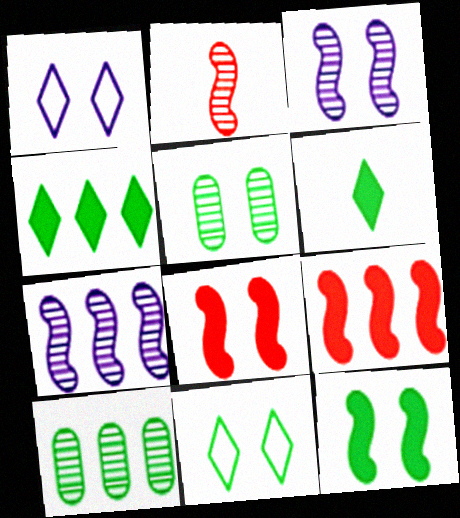[[1, 5, 8], 
[5, 11, 12]]